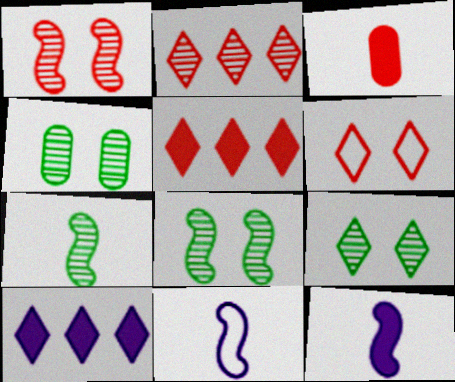[[4, 5, 11], 
[4, 8, 9]]